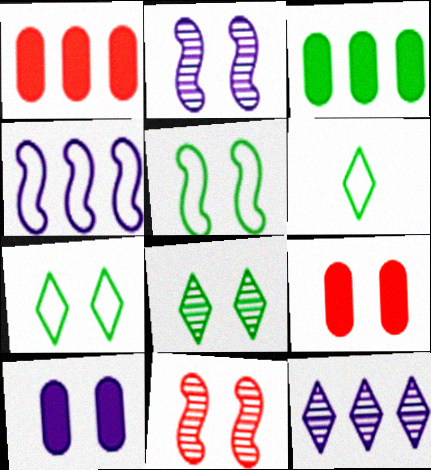[[1, 2, 6], 
[2, 7, 9], 
[7, 10, 11]]